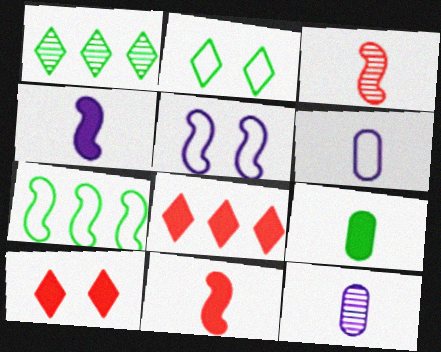[[7, 10, 12]]